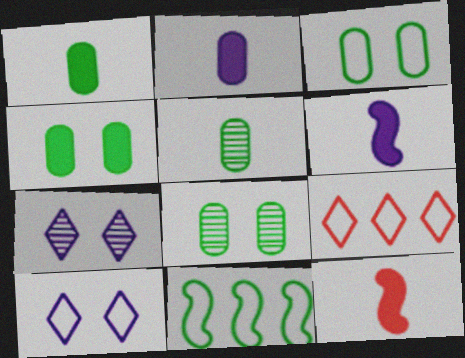[[3, 4, 8], 
[6, 8, 9]]